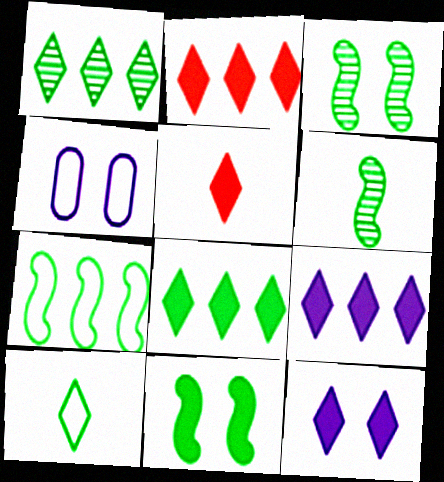[[2, 4, 6], 
[2, 8, 9], 
[5, 8, 12], 
[6, 7, 11]]